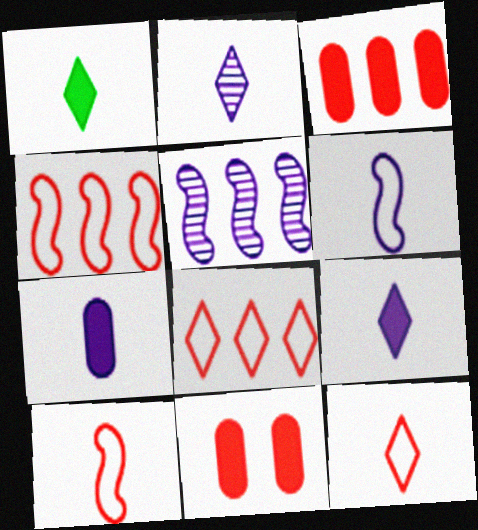[[1, 2, 12], 
[2, 6, 7]]